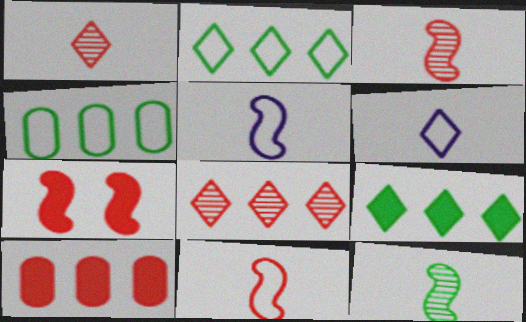[]